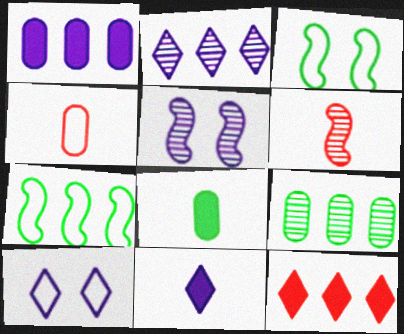[[2, 10, 11], 
[4, 7, 10]]